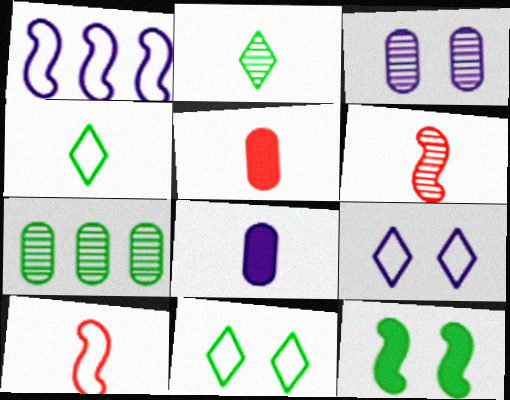[[1, 6, 12], 
[2, 8, 10], 
[4, 6, 8], 
[4, 7, 12]]